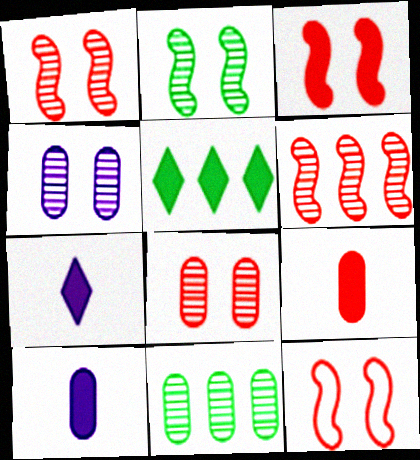[[1, 3, 12], 
[3, 5, 10], 
[7, 11, 12]]